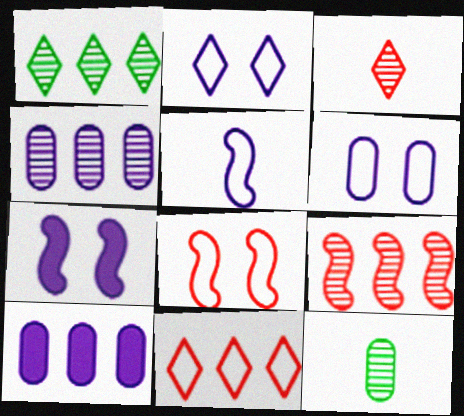[[1, 4, 9], 
[7, 11, 12]]